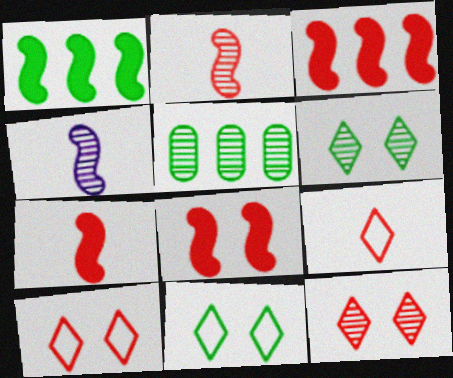[[3, 7, 8], 
[4, 5, 12]]